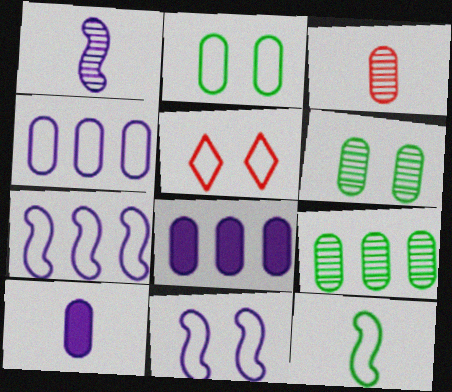[[2, 3, 8], 
[2, 5, 11], 
[4, 5, 12]]